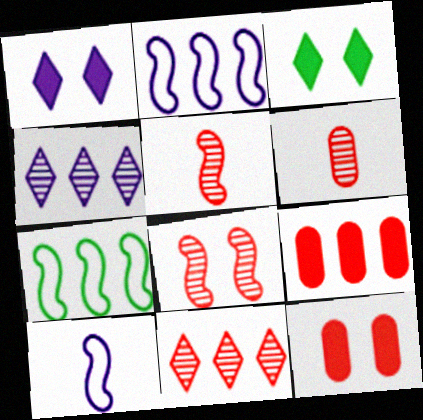[[1, 6, 7], 
[2, 3, 6], 
[4, 7, 9], 
[6, 8, 11]]